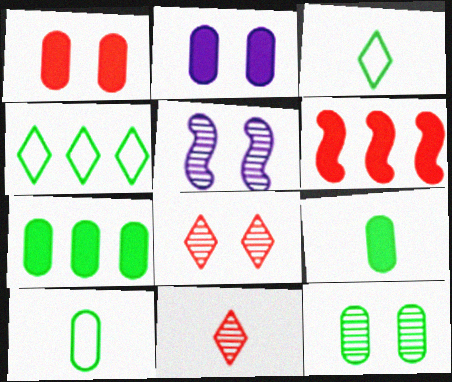[[5, 8, 12], 
[7, 10, 12]]